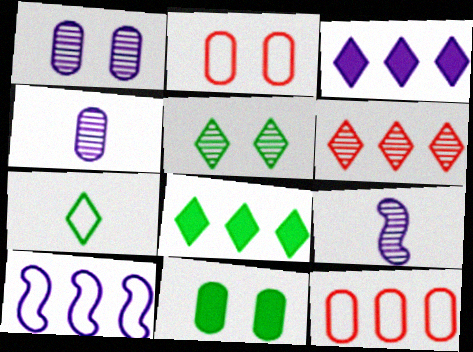[[1, 2, 11], 
[2, 7, 10], 
[2, 8, 9], 
[4, 11, 12], 
[5, 7, 8]]